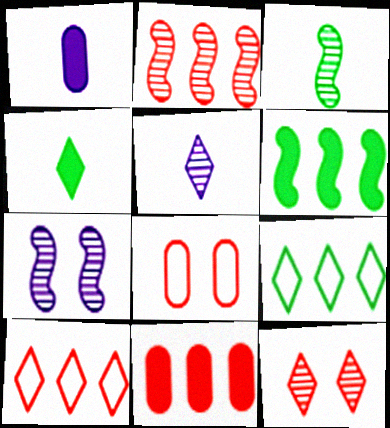[[2, 3, 7], 
[2, 10, 11], 
[5, 6, 8]]